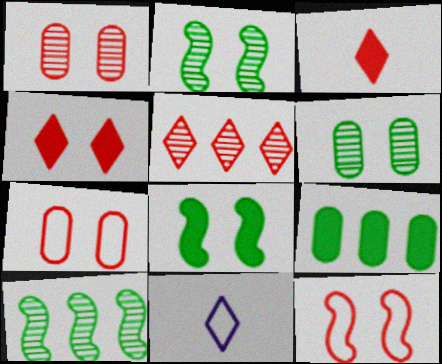[[1, 4, 12]]